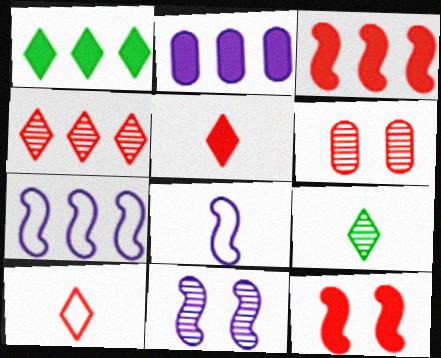[[1, 2, 3], 
[1, 6, 8], 
[3, 6, 10]]